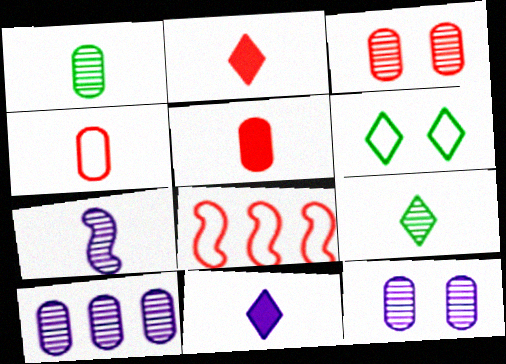[[1, 3, 10], 
[2, 3, 8]]